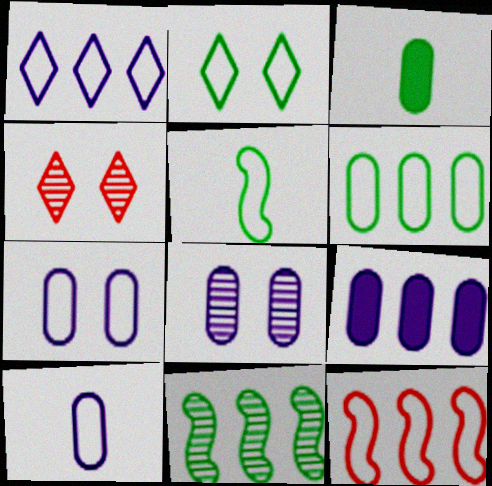[[1, 6, 12], 
[2, 3, 11], 
[2, 5, 6], 
[2, 10, 12], 
[4, 5, 9], 
[8, 9, 10]]